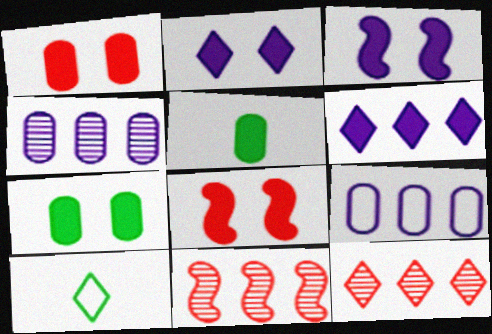[[2, 7, 8], 
[2, 10, 12], 
[4, 8, 10], 
[5, 6, 8]]